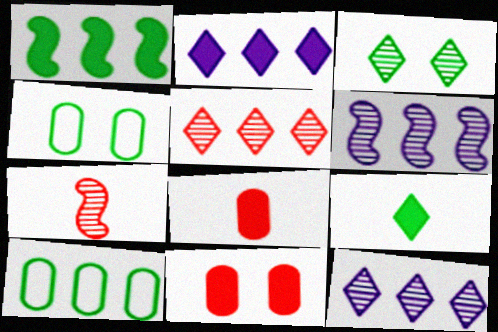[[2, 4, 7]]